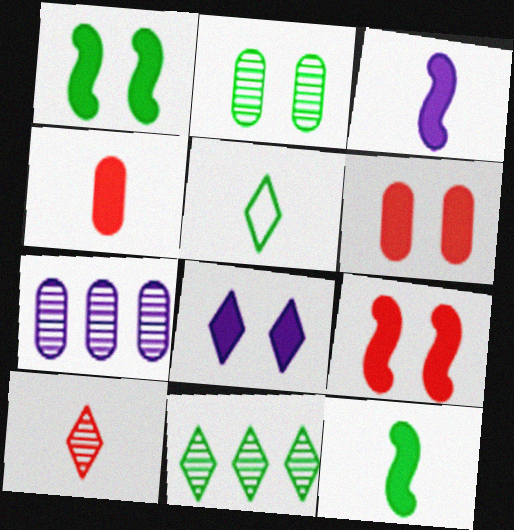[[1, 6, 8], 
[5, 7, 9]]